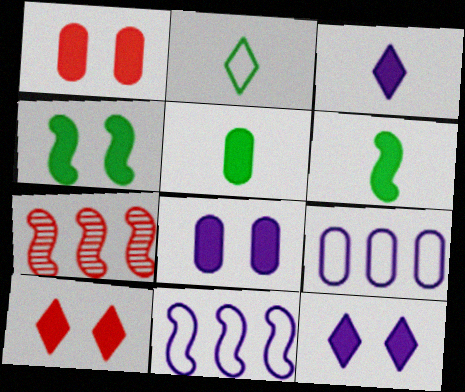[[1, 4, 12], 
[2, 7, 8], 
[4, 8, 10]]